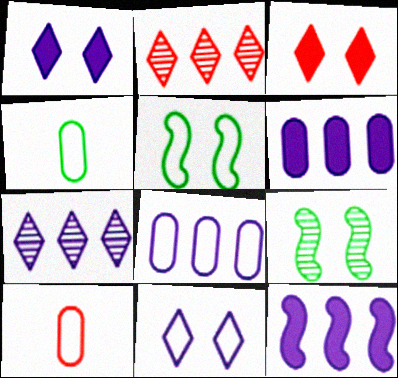[[7, 8, 12]]